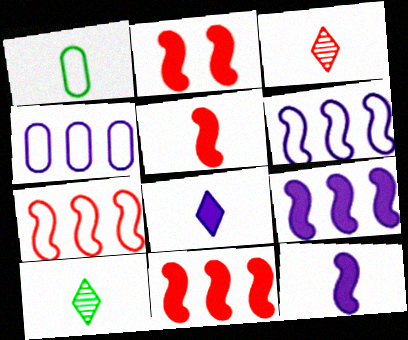[[1, 3, 12], 
[2, 4, 10], 
[2, 5, 11]]